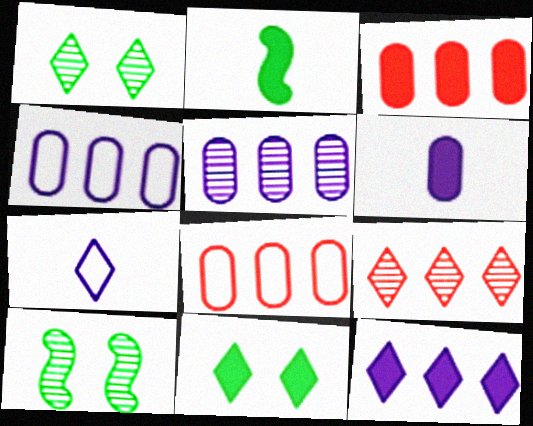[[3, 7, 10], 
[7, 9, 11]]